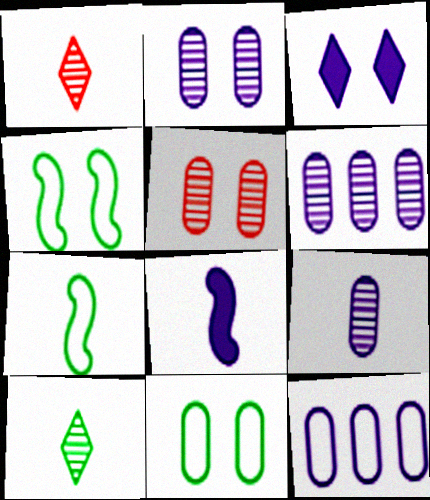[[2, 6, 9], 
[3, 4, 5]]